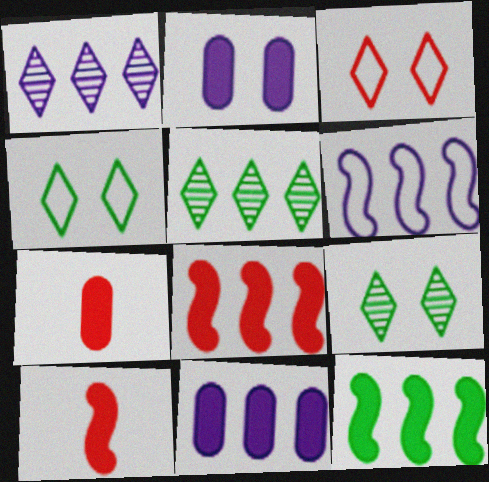[[1, 6, 11], 
[6, 7, 9]]